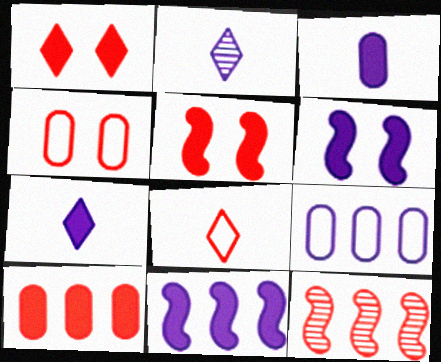[[2, 6, 9]]